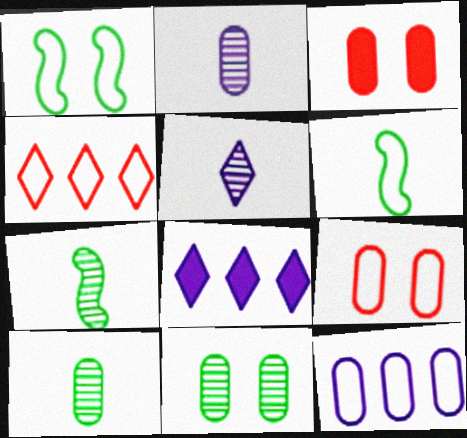[[3, 10, 12], 
[7, 8, 9]]